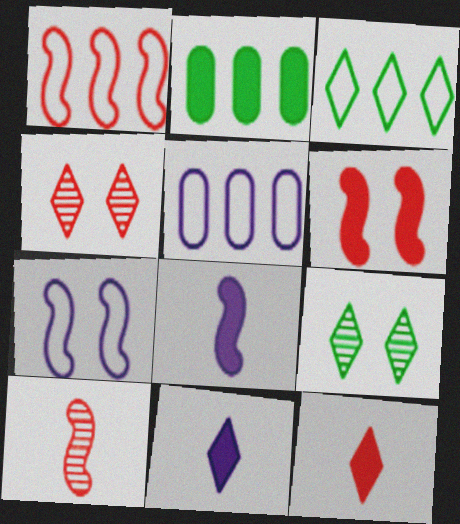[[1, 3, 5], 
[1, 6, 10], 
[2, 6, 11], 
[3, 4, 11]]